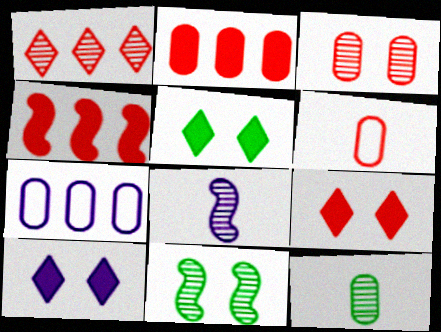[[2, 3, 6], 
[5, 9, 10], 
[7, 8, 10]]